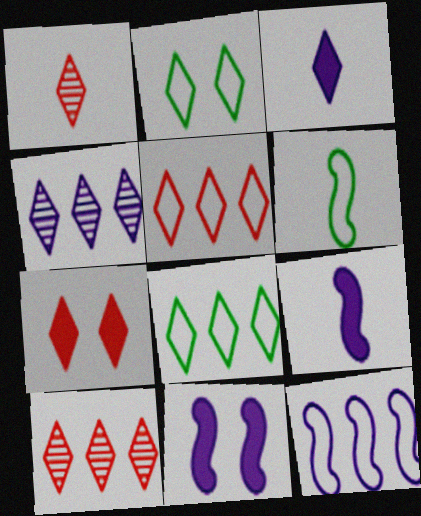[[1, 5, 7], 
[2, 3, 10]]